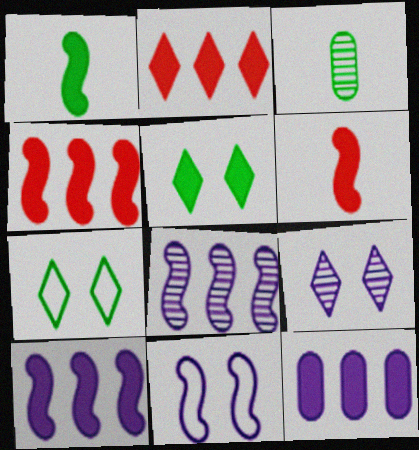[[2, 3, 11], 
[5, 6, 12]]